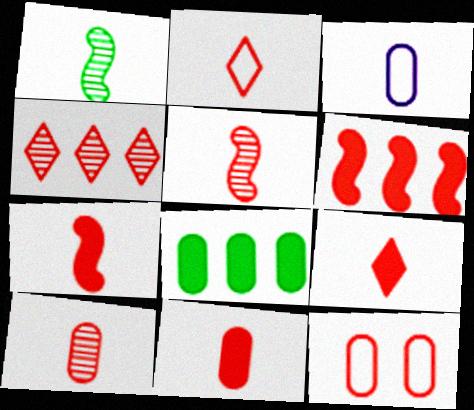[[1, 3, 9], 
[2, 5, 11], 
[2, 7, 10], 
[4, 7, 12], 
[7, 9, 11]]